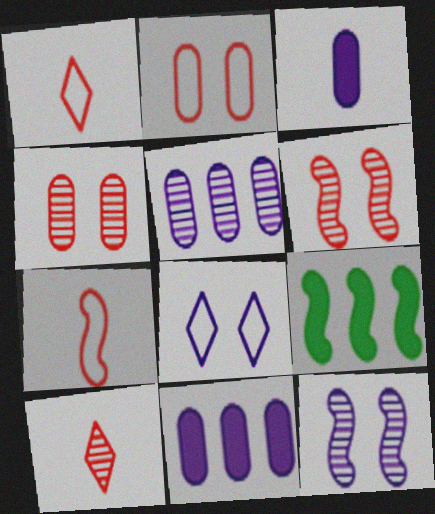[[7, 9, 12]]